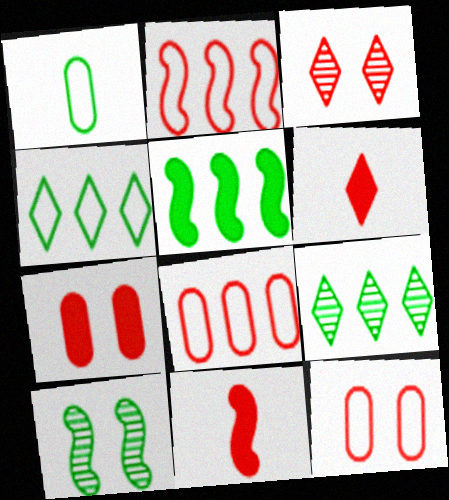[[3, 8, 11]]